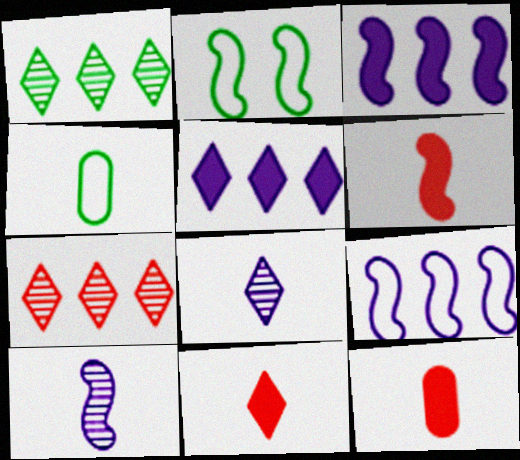[[4, 6, 8], 
[4, 10, 11], 
[6, 11, 12]]